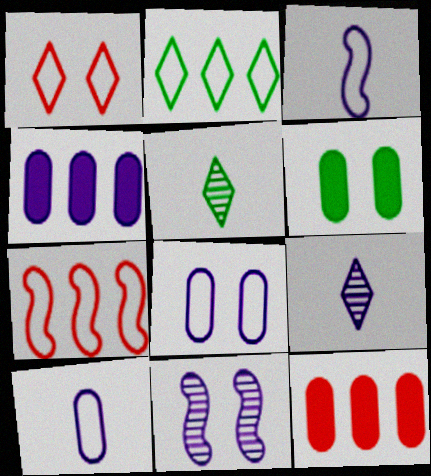[[1, 6, 11], 
[6, 7, 9]]